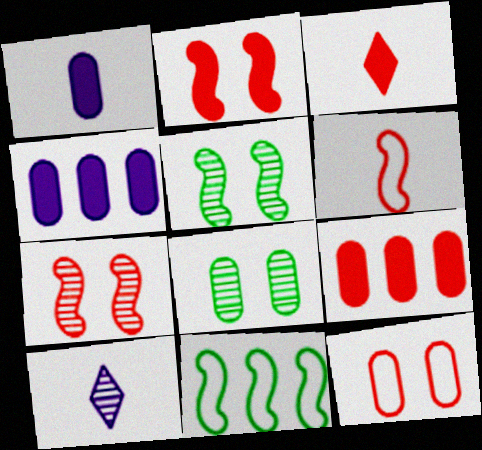[[2, 3, 9]]